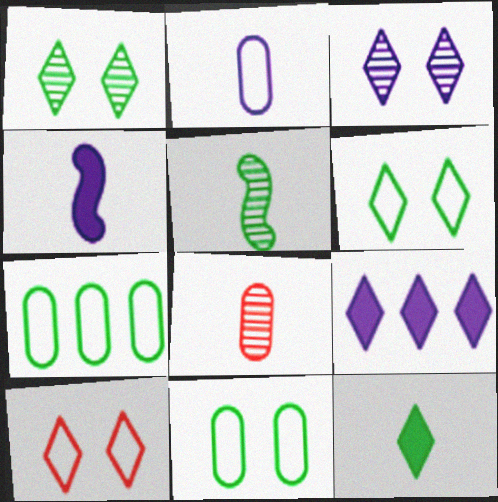[]